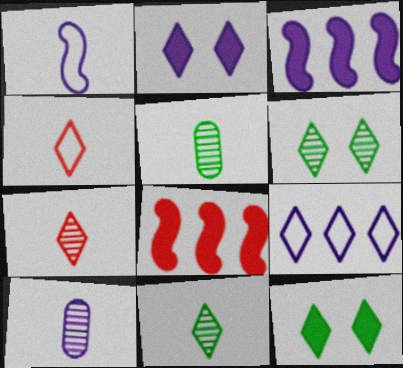[[7, 9, 12]]